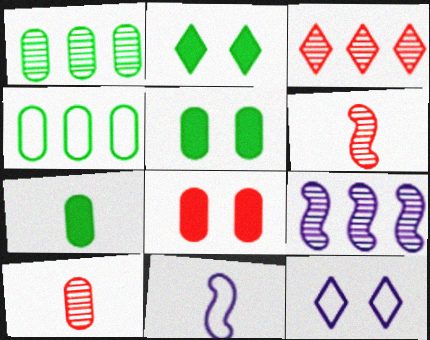[[1, 3, 9], 
[3, 5, 11]]